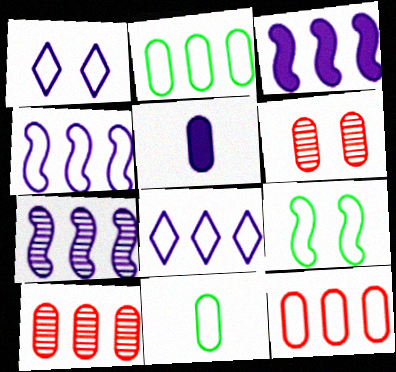[[1, 5, 7], 
[2, 5, 6], 
[3, 4, 7]]